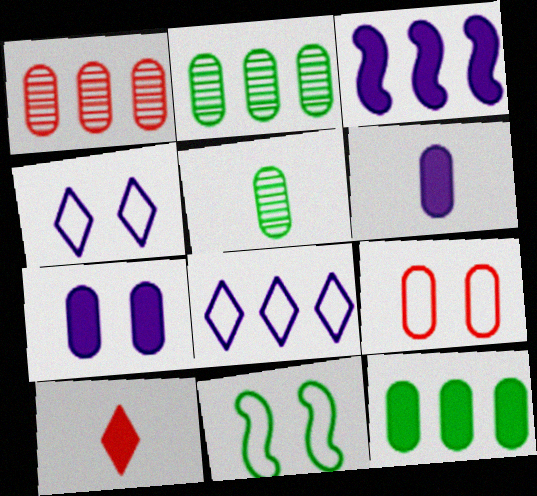[[2, 6, 9], 
[4, 9, 11]]